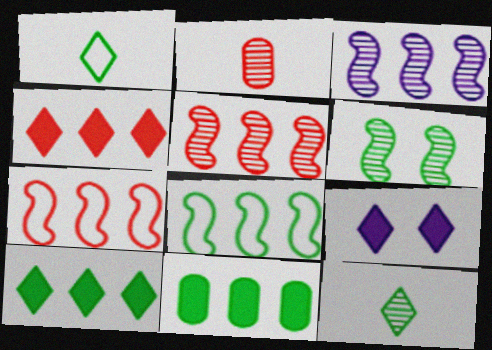[[1, 6, 11], 
[2, 8, 9]]